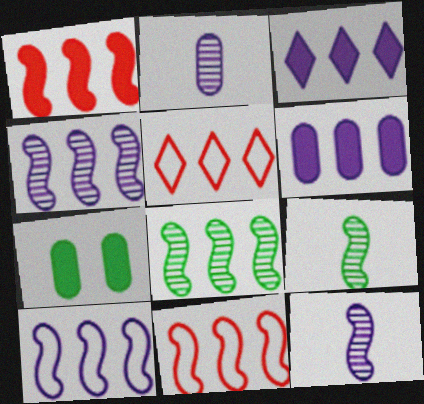[[1, 8, 10], 
[5, 6, 8], 
[5, 7, 12]]